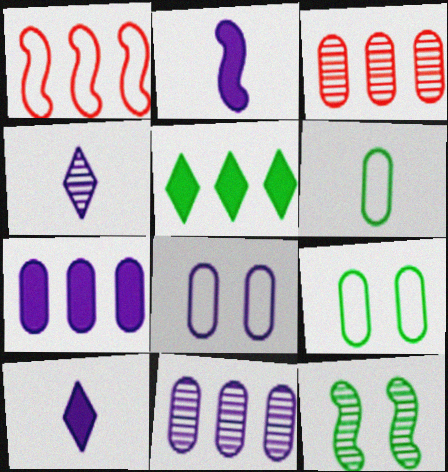[[1, 2, 12], 
[1, 5, 11], 
[3, 4, 12], 
[5, 6, 12]]